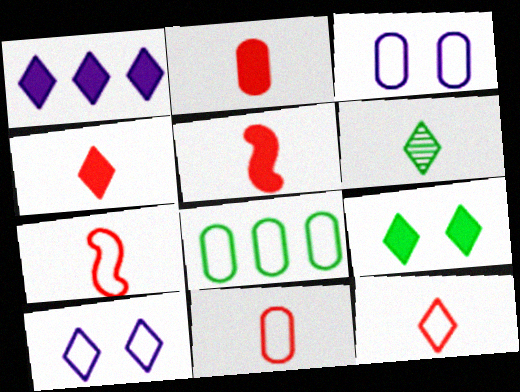[[1, 4, 9], 
[2, 4, 5], 
[3, 8, 11], 
[7, 8, 10], 
[7, 11, 12]]